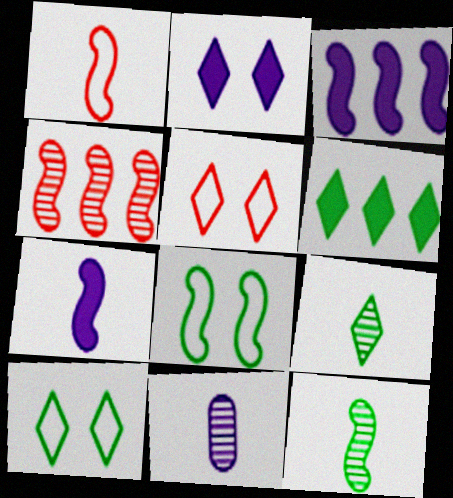[[1, 7, 12], 
[4, 7, 8], 
[6, 9, 10]]